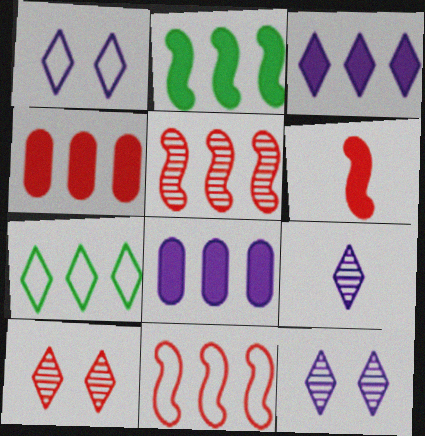[[1, 3, 9], 
[2, 3, 4], 
[5, 7, 8]]